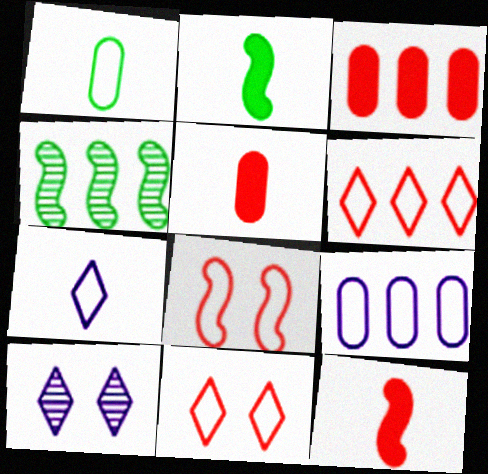[]